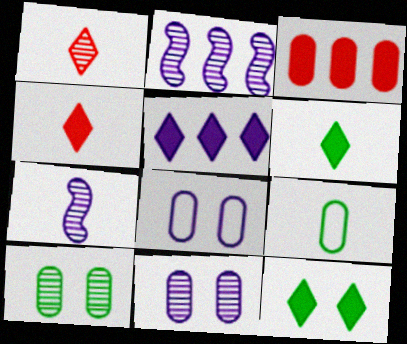[[1, 2, 10], 
[3, 9, 11], 
[4, 5, 12], 
[4, 7, 9], 
[5, 7, 8]]